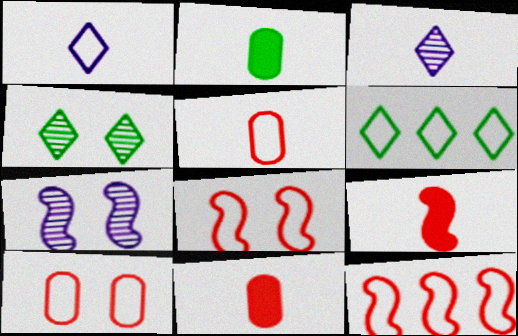[[6, 7, 11]]